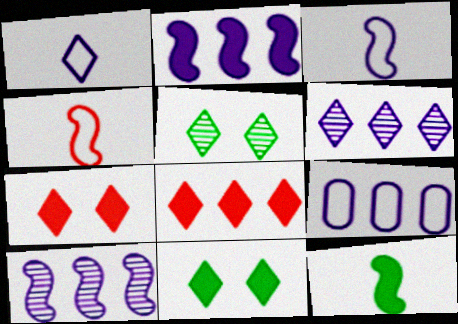[[1, 5, 8], 
[2, 6, 9]]